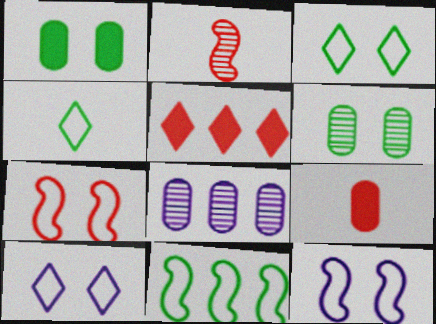[[5, 8, 11]]